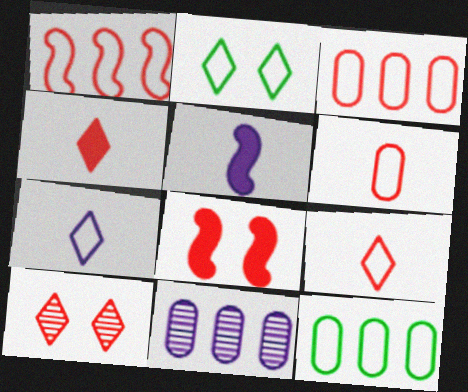[[5, 10, 12]]